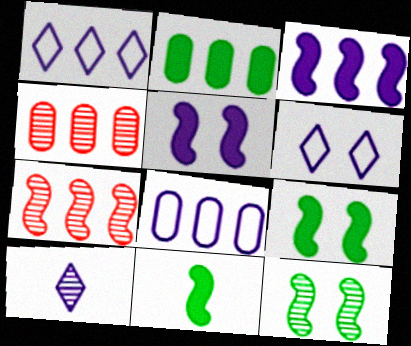[[1, 2, 7], 
[2, 4, 8], 
[4, 6, 11], 
[4, 10, 12], 
[5, 8, 10]]